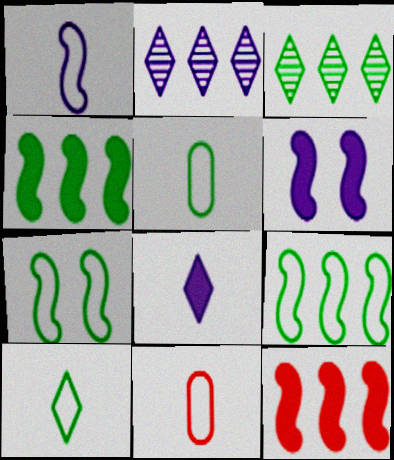[[1, 10, 11], 
[3, 6, 11]]